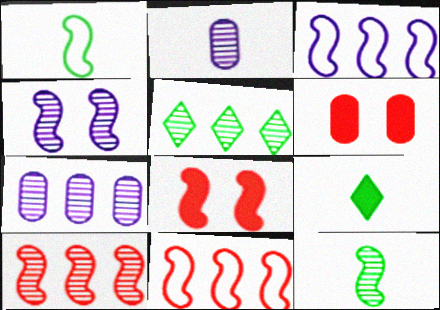[[3, 8, 12], 
[4, 10, 12], 
[5, 7, 10]]